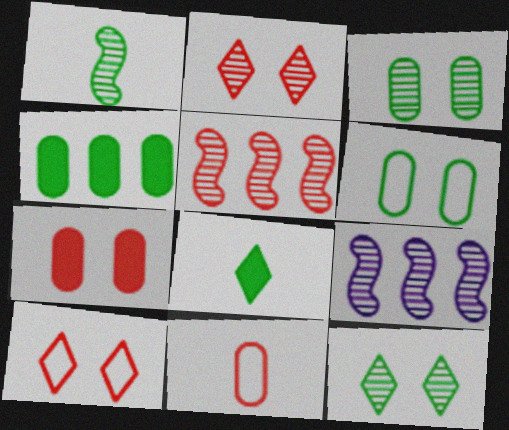[]